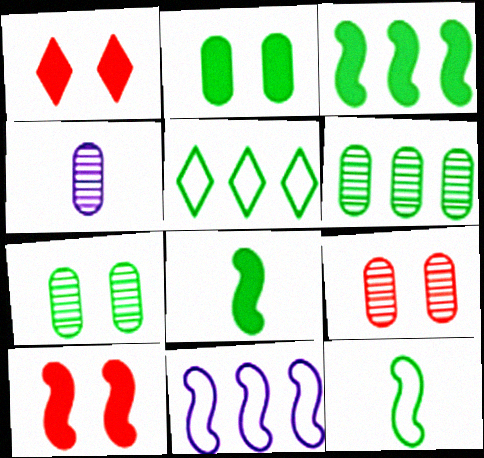[[3, 5, 6], 
[4, 5, 10], 
[4, 6, 9], 
[5, 7, 8]]